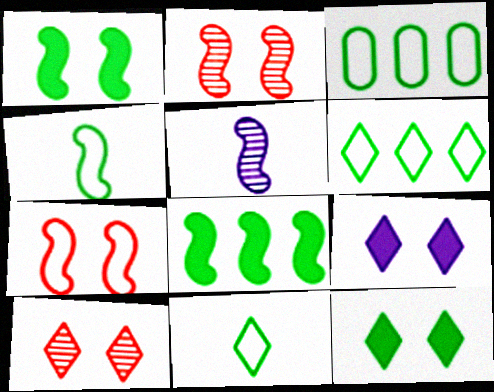[[5, 7, 8]]